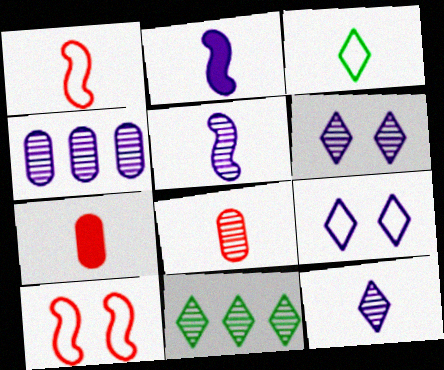[[2, 3, 8], 
[2, 4, 9], 
[3, 5, 7], 
[4, 5, 6]]